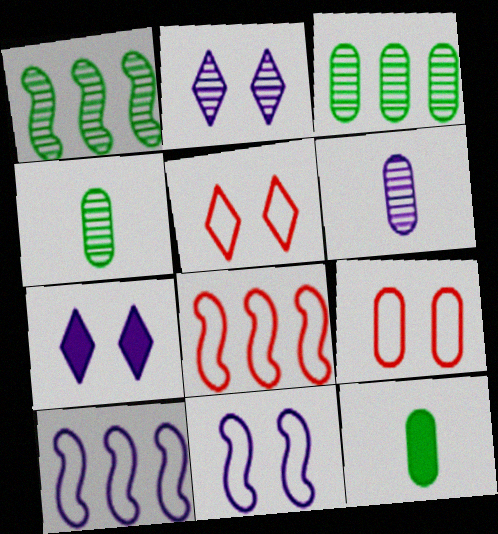[[2, 8, 12], 
[4, 7, 8], 
[6, 7, 10]]